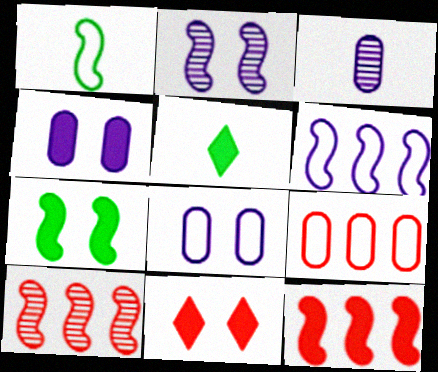[[1, 2, 12], 
[2, 5, 9], 
[4, 5, 12], 
[4, 7, 11], 
[5, 8, 10]]